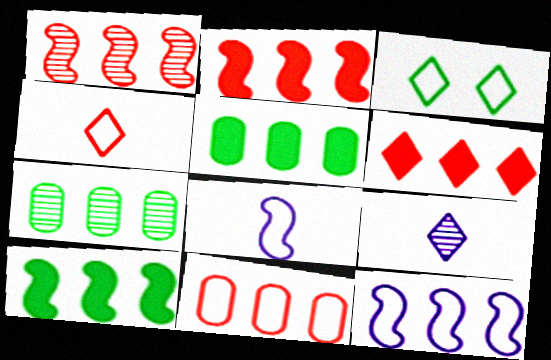[[1, 6, 11], 
[1, 10, 12], 
[3, 6, 9], 
[3, 8, 11], 
[6, 7, 12]]